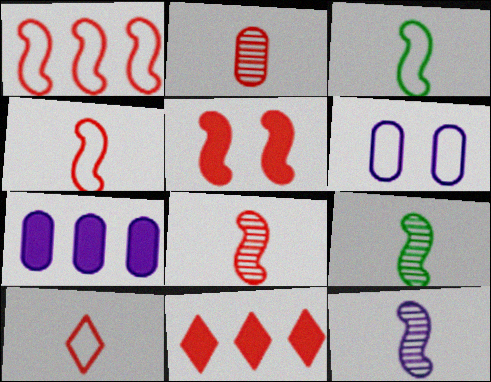[[1, 5, 8], 
[6, 9, 11], 
[8, 9, 12]]